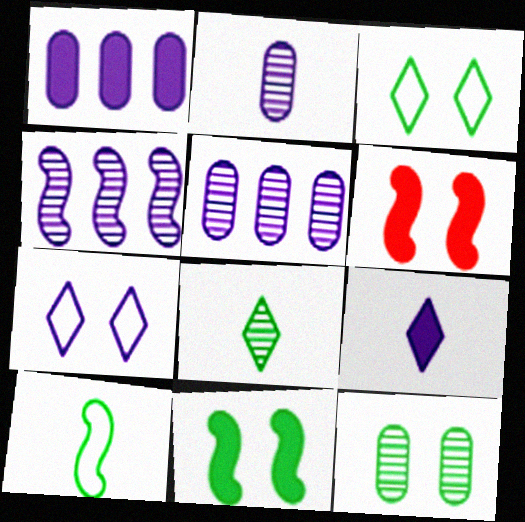[[3, 11, 12], 
[4, 6, 10], 
[6, 7, 12]]